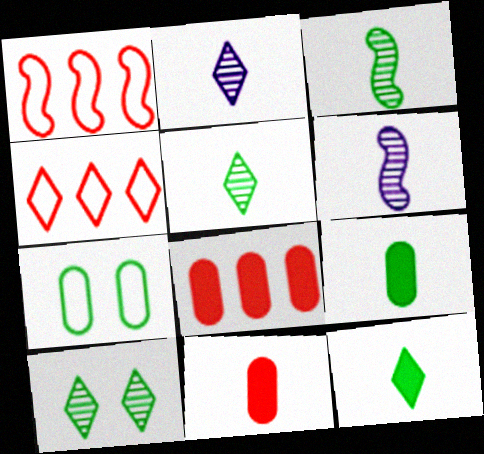[]